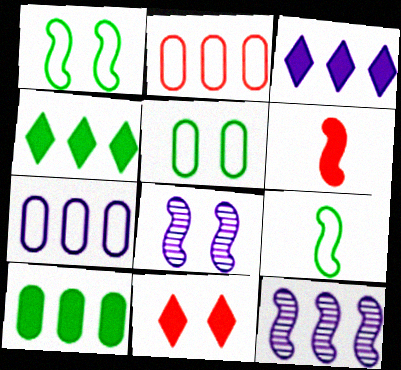[[1, 6, 12], 
[2, 4, 12], 
[3, 7, 12], 
[5, 8, 11]]